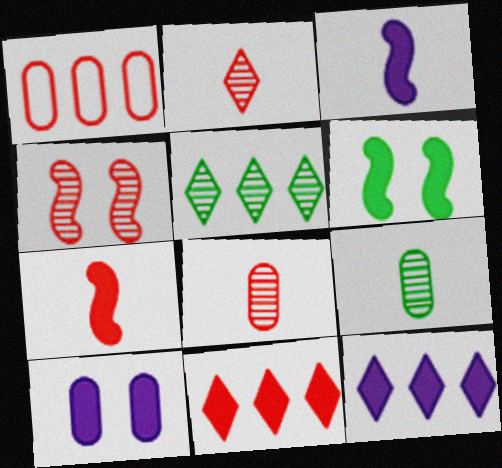[[1, 9, 10], 
[3, 10, 12]]